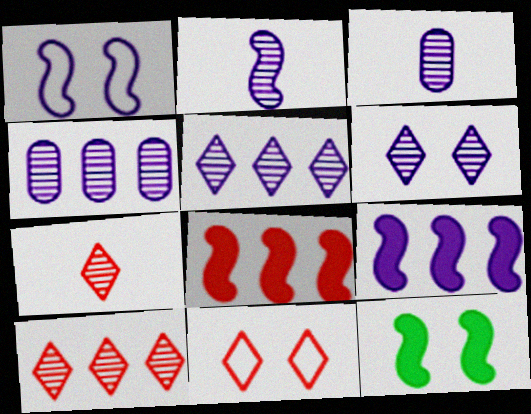[[1, 2, 9], 
[2, 4, 6]]